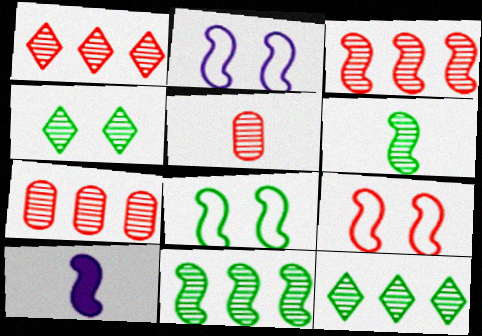[[1, 3, 7], 
[2, 8, 9], 
[3, 8, 10], 
[9, 10, 11]]